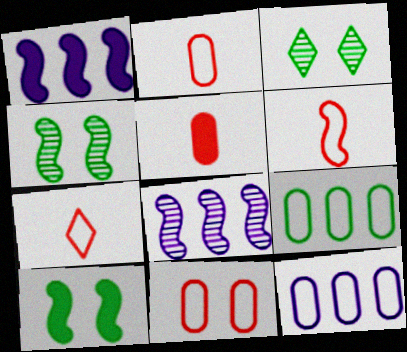[[1, 2, 3], 
[1, 4, 6], 
[2, 6, 7], 
[6, 8, 10]]